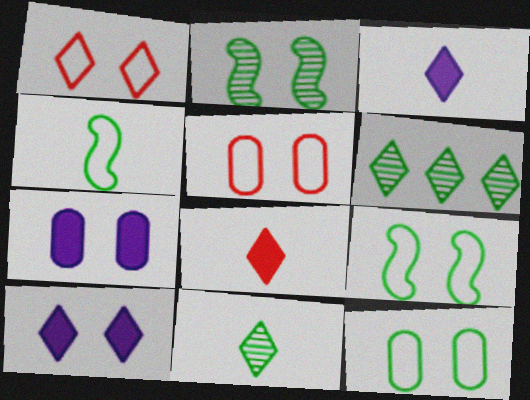[[1, 2, 7], 
[1, 3, 6], 
[2, 5, 10]]